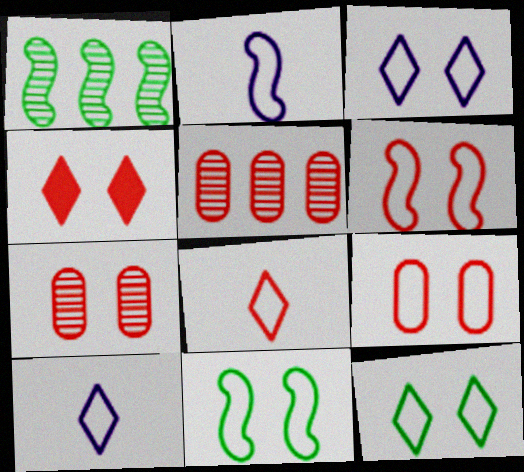[[3, 9, 11], 
[4, 6, 7]]